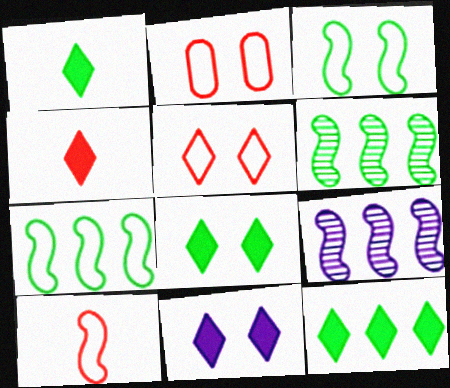[[1, 2, 9], 
[1, 8, 12], 
[4, 11, 12]]